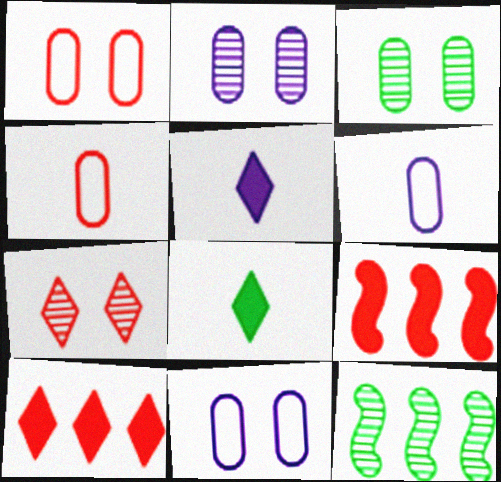[[1, 5, 12], 
[4, 7, 9]]